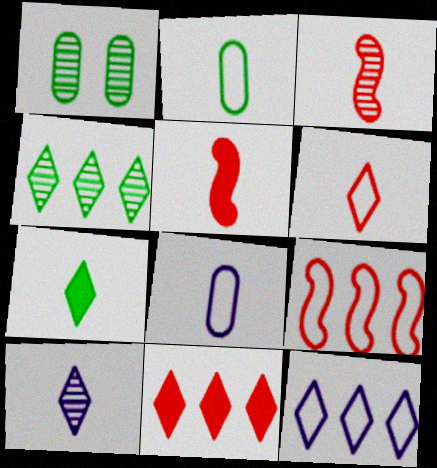[[1, 5, 12], 
[2, 5, 10], 
[3, 7, 8], 
[4, 11, 12], 
[6, 7, 10]]